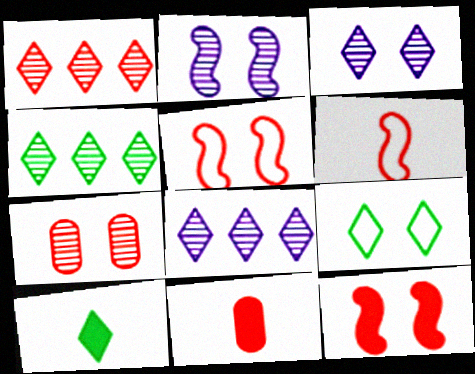[[1, 4, 8], 
[1, 5, 11], 
[4, 9, 10]]